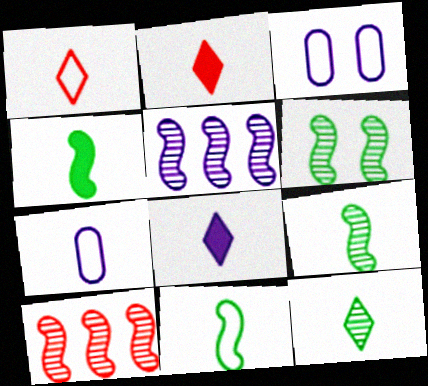[[1, 7, 11], 
[1, 8, 12], 
[2, 7, 9], 
[3, 5, 8], 
[4, 9, 11]]